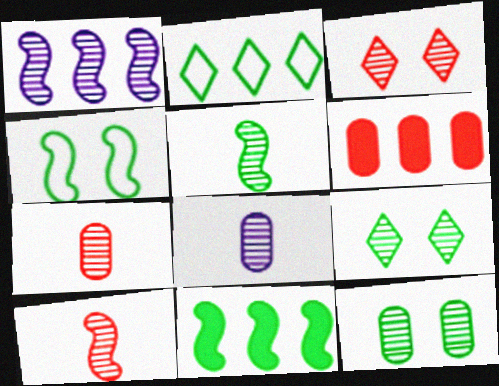[[1, 2, 6], 
[1, 7, 9], 
[4, 5, 11]]